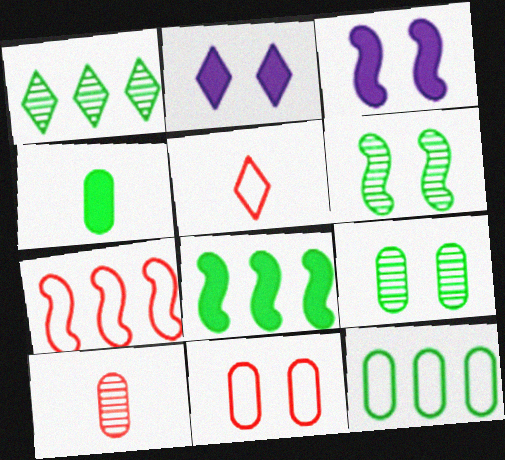[[1, 2, 5], 
[1, 8, 12], 
[2, 6, 11], 
[4, 9, 12], 
[5, 7, 11]]